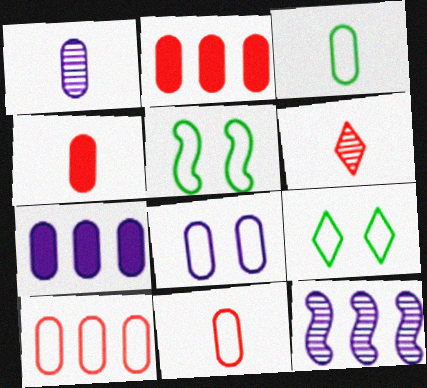[[1, 3, 4], 
[1, 7, 8], 
[3, 8, 10], 
[4, 9, 12], 
[5, 6, 7]]